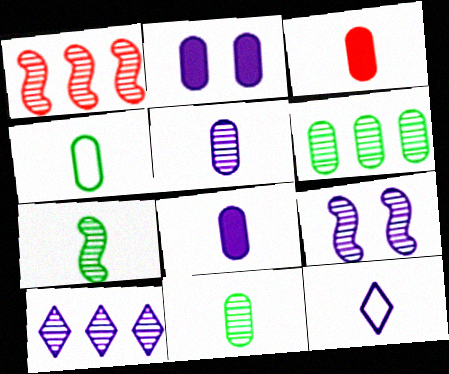[[1, 6, 10], 
[1, 7, 9], 
[3, 4, 5], 
[3, 7, 12], 
[5, 9, 10]]